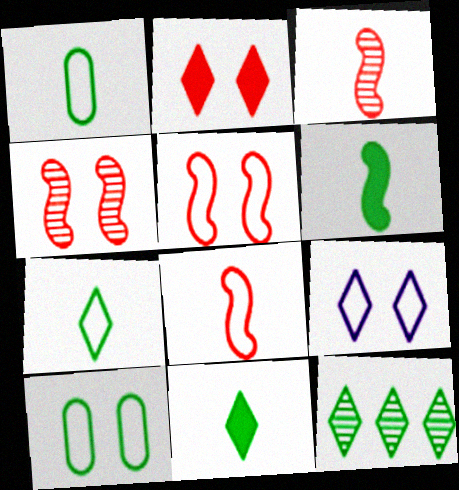[[5, 9, 10], 
[6, 10, 12]]